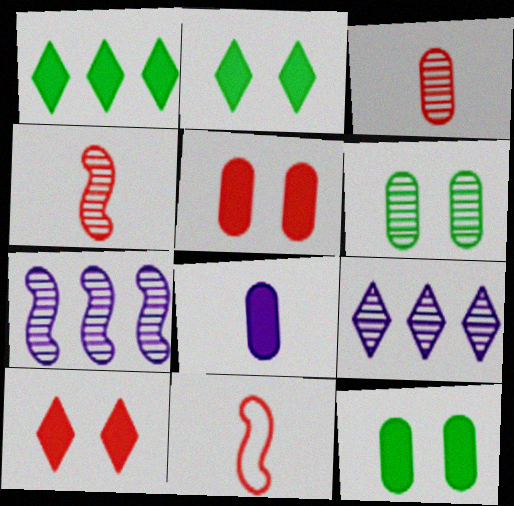[[4, 6, 9], 
[9, 11, 12]]